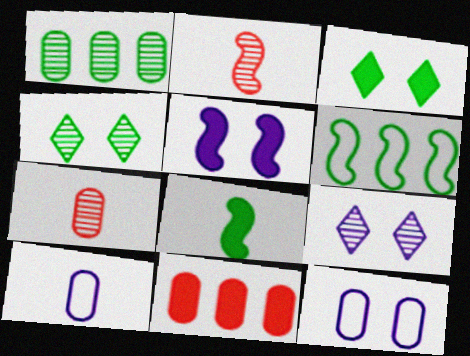[[1, 2, 9], 
[2, 5, 6], 
[5, 9, 12]]